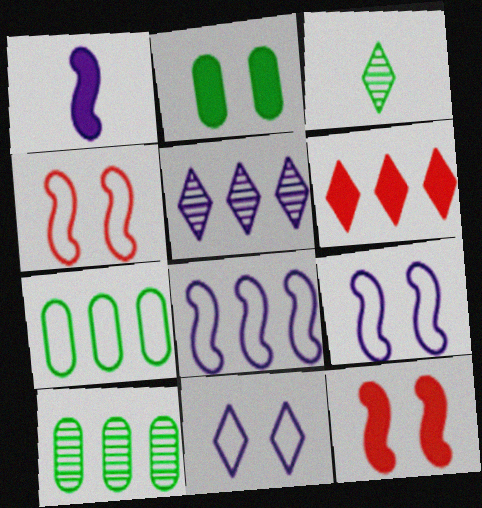[[1, 2, 6], 
[3, 6, 11], 
[6, 8, 10]]